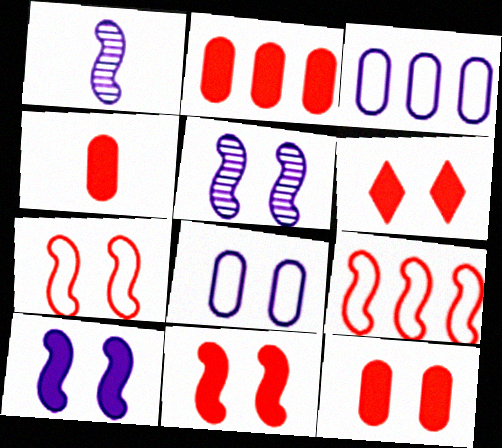[[2, 4, 12], 
[6, 11, 12]]